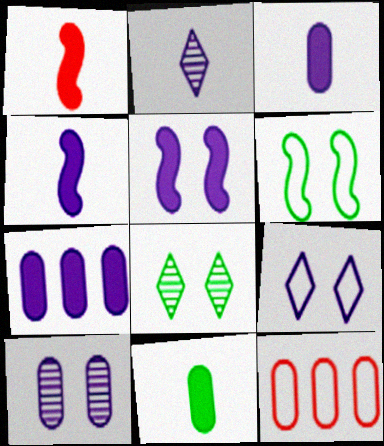[[4, 8, 12], 
[5, 9, 10], 
[10, 11, 12]]